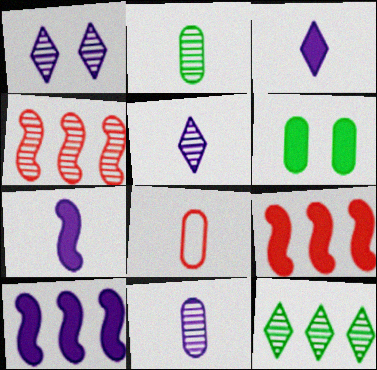[[1, 2, 4], 
[3, 6, 9]]